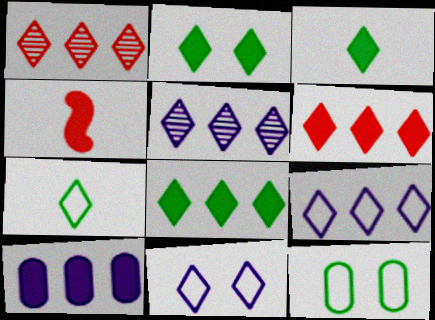[[1, 3, 11], 
[1, 8, 9], 
[2, 3, 8], 
[2, 4, 10], 
[4, 5, 12]]